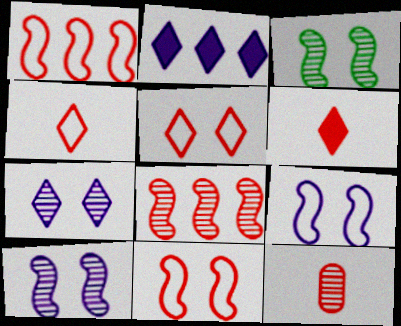[]